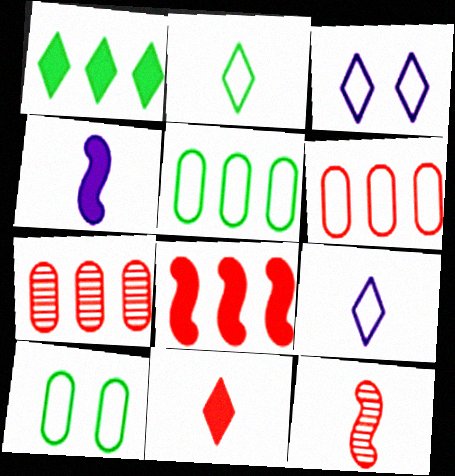[]